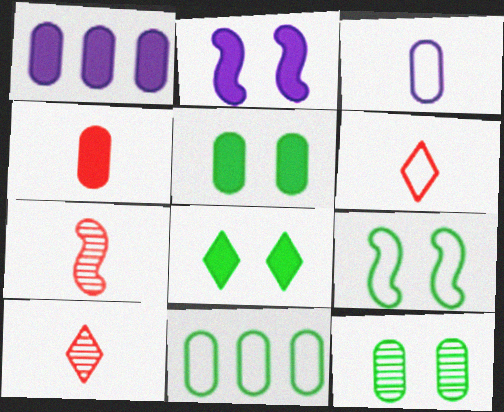[[1, 4, 5], 
[1, 9, 10], 
[2, 10, 11], 
[4, 6, 7], 
[8, 9, 12]]